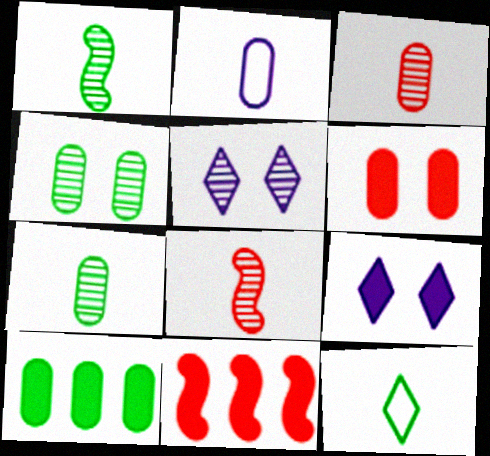[]